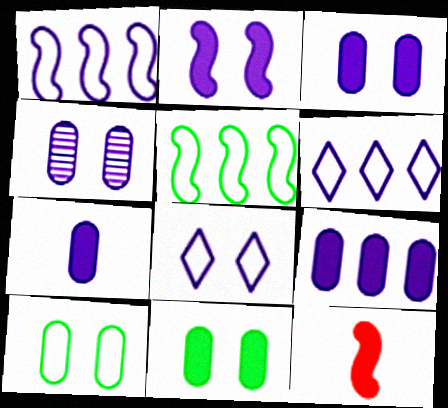[[2, 4, 8], 
[3, 7, 9]]